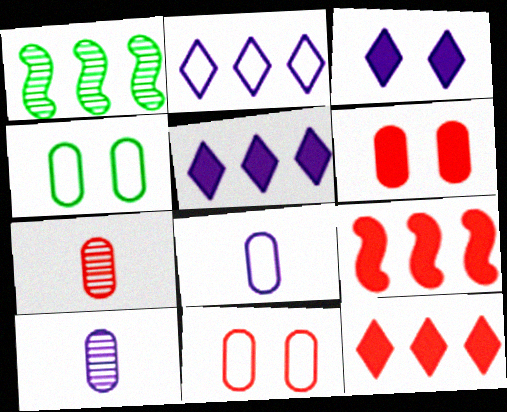[]